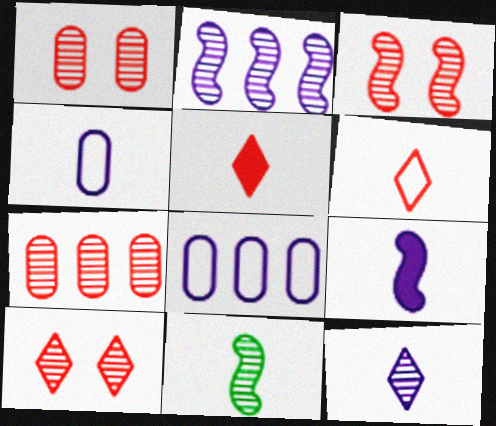[[1, 3, 10], 
[2, 3, 11], 
[4, 5, 11], 
[4, 9, 12]]